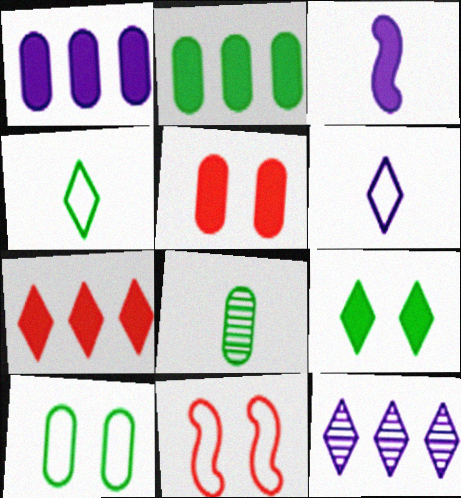[[2, 8, 10]]